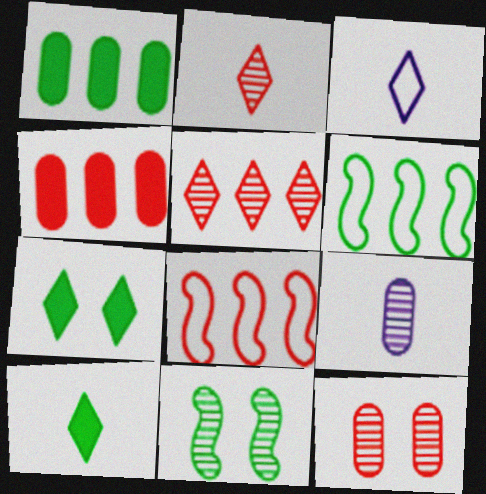[[2, 3, 10], 
[3, 4, 11], 
[3, 5, 7], 
[4, 5, 8], 
[5, 9, 11], 
[7, 8, 9]]